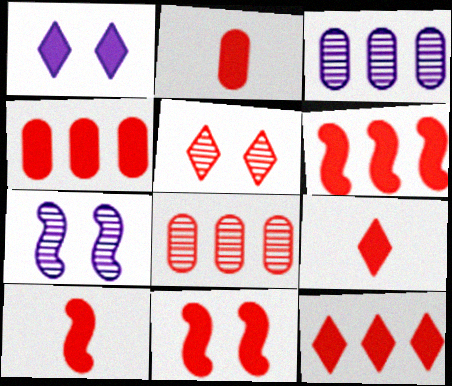[[2, 9, 10], 
[2, 11, 12], 
[4, 6, 12], 
[4, 9, 11], 
[6, 10, 11]]